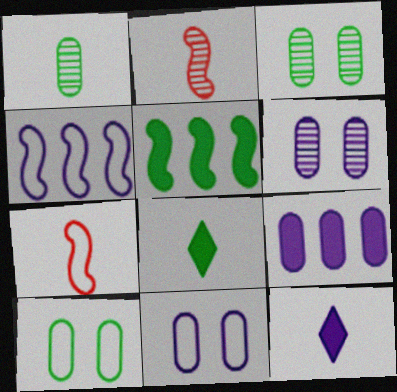[[1, 7, 12], 
[4, 6, 12]]